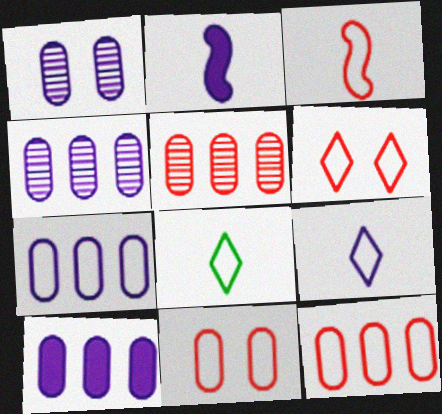[[3, 6, 12], 
[4, 7, 10]]